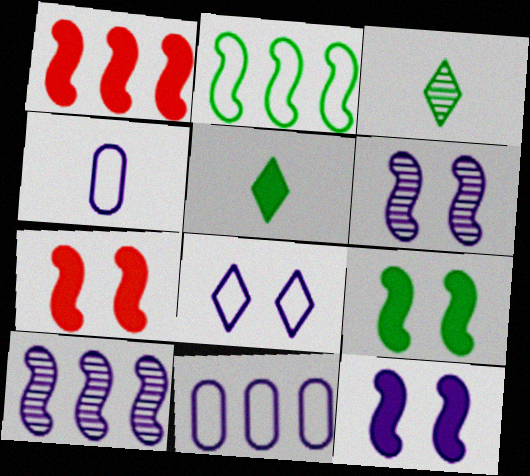[[1, 2, 10], 
[3, 7, 11], 
[7, 9, 12]]